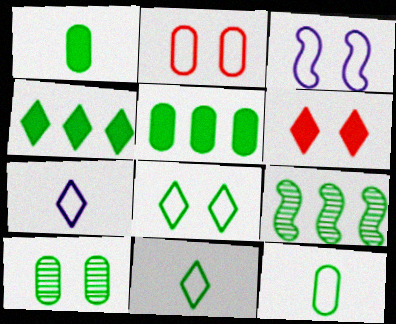[[1, 8, 9], 
[2, 3, 8], 
[3, 6, 10], 
[5, 10, 12]]